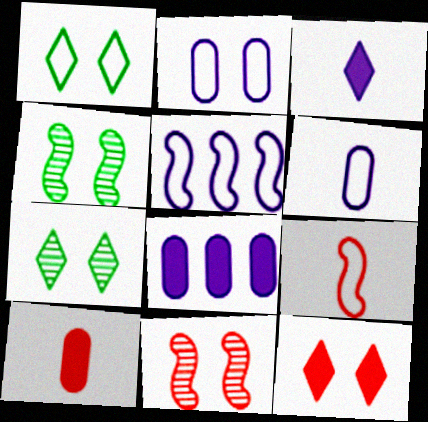[[2, 4, 12], 
[5, 7, 10], 
[7, 8, 9]]